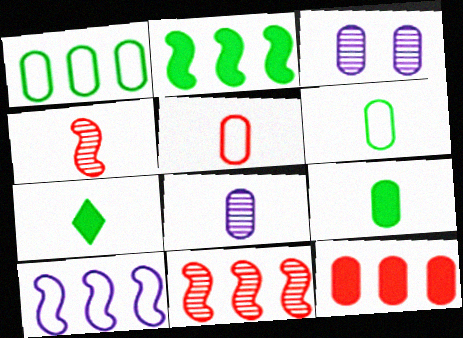[[2, 10, 11], 
[3, 6, 12], 
[5, 8, 9]]